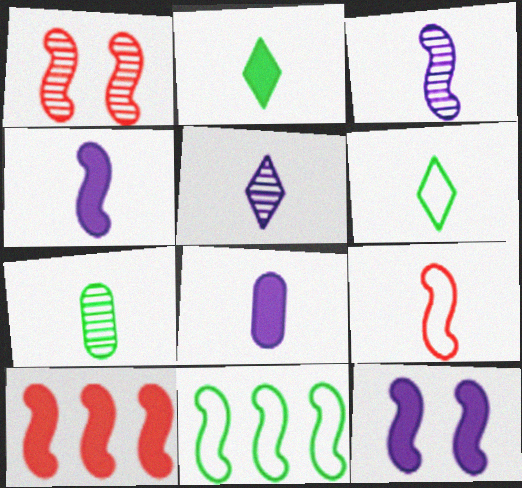[[1, 4, 11], 
[1, 9, 10]]